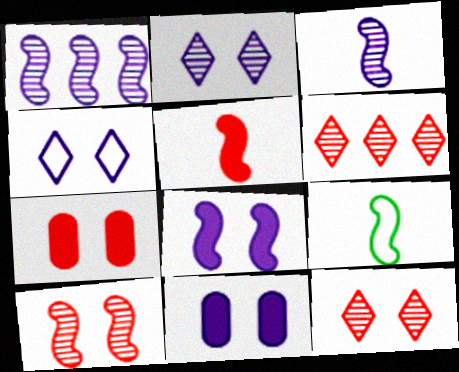[[3, 5, 9], 
[6, 9, 11]]